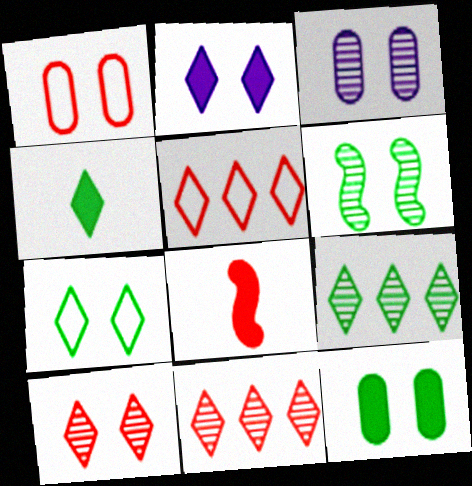[[1, 2, 6], 
[1, 3, 12], 
[1, 8, 11], 
[2, 7, 10], 
[3, 6, 10], 
[4, 7, 9], 
[6, 7, 12]]